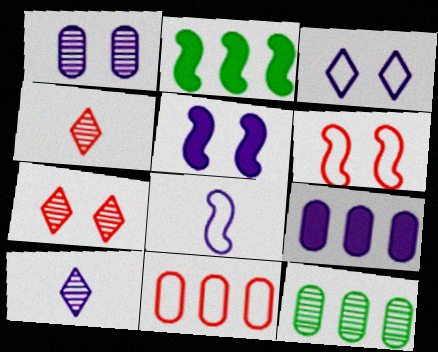[[1, 3, 5], 
[9, 11, 12]]